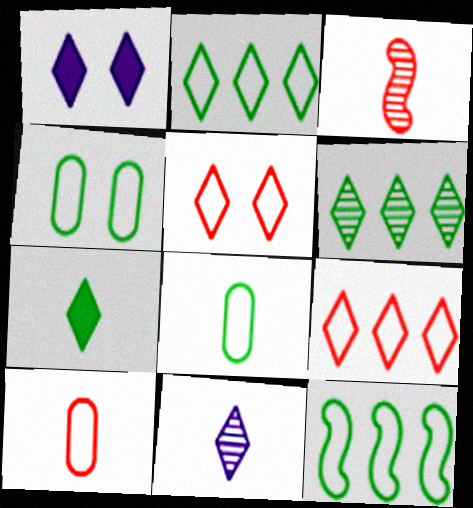[]